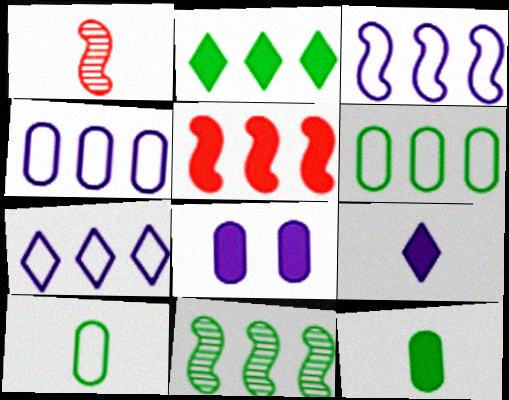[[1, 9, 10], 
[2, 6, 11], 
[3, 4, 7], 
[3, 5, 11]]